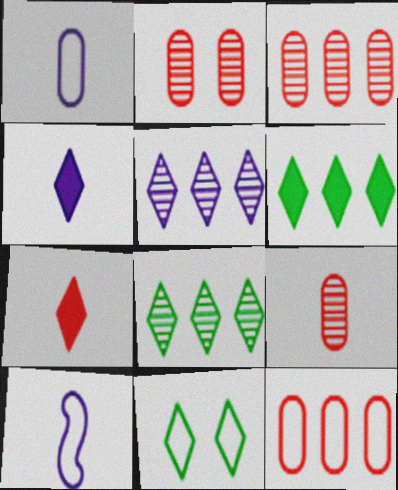[[2, 3, 9], 
[2, 6, 10], 
[5, 7, 11], 
[10, 11, 12]]